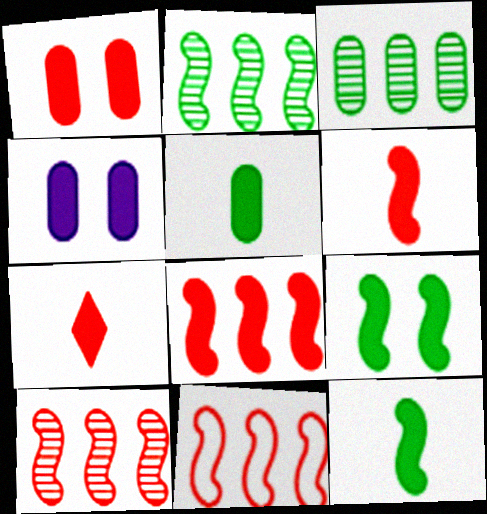[[1, 7, 8], 
[8, 10, 11]]